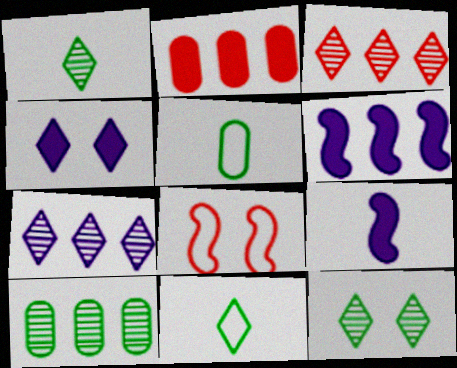[[3, 4, 11]]